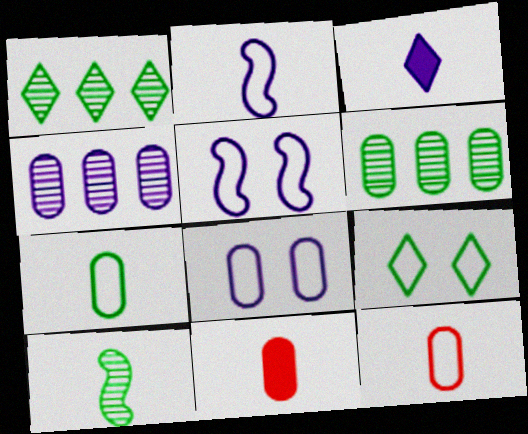[[1, 5, 11], 
[3, 4, 5], 
[3, 10, 12], 
[6, 8, 11]]